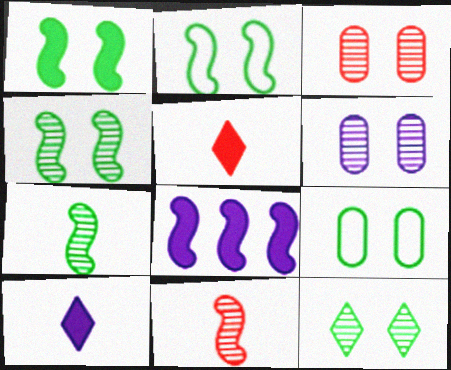[[1, 2, 4], 
[1, 9, 12], 
[2, 8, 11]]